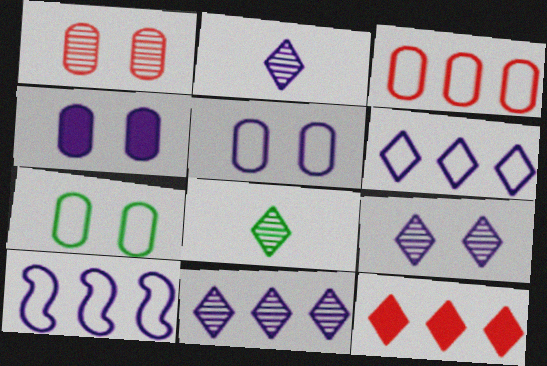[[1, 4, 7], 
[2, 4, 10], 
[2, 9, 11]]